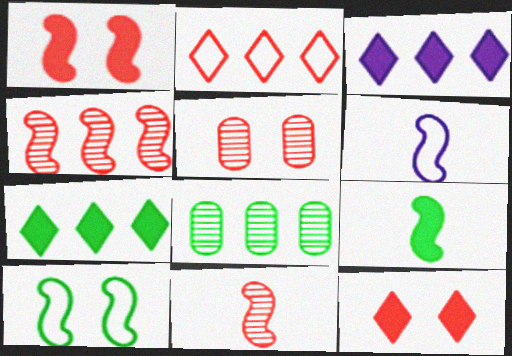[[5, 6, 7], 
[6, 8, 12], 
[6, 9, 11]]